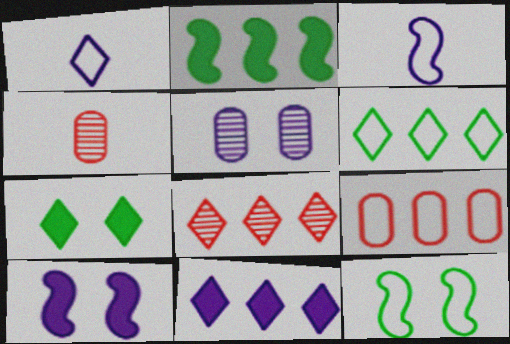[[1, 7, 8], 
[1, 9, 12], 
[3, 5, 11], 
[4, 6, 10], 
[4, 11, 12], 
[6, 8, 11]]